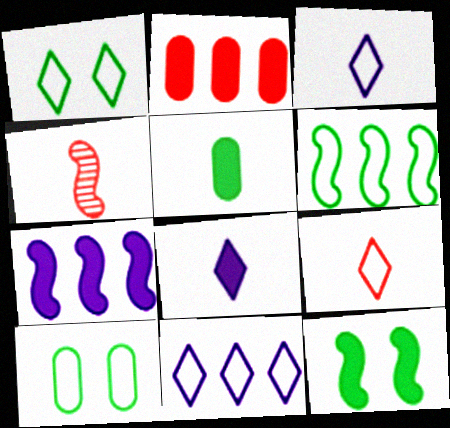[[1, 9, 11], 
[2, 8, 12], 
[3, 4, 5]]